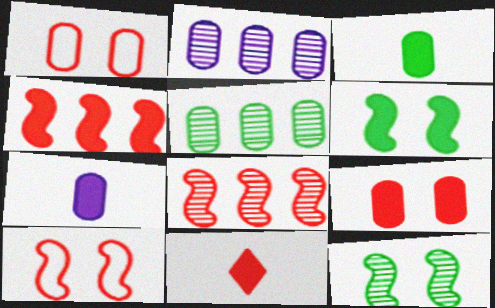[[1, 2, 3], 
[1, 5, 7], 
[1, 8, 11], 
[4, 9, 11]]